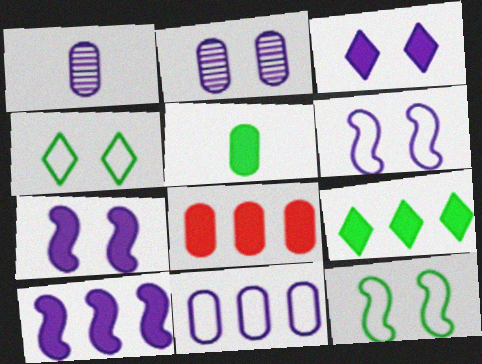[[2, 3, 6], 
[8, 9, 10]]